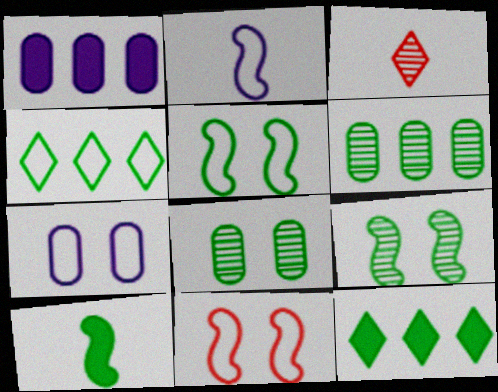[[1, 3, 5], 
[4, 8, 10]]